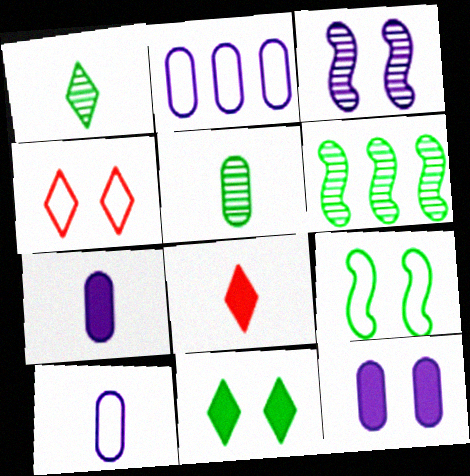[[4, 6, 7]]